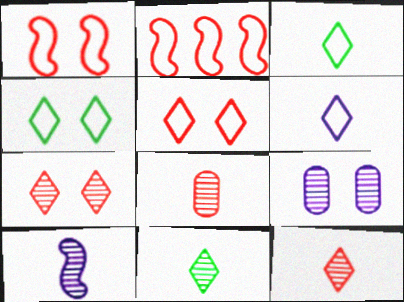[[8, 10, 11]]